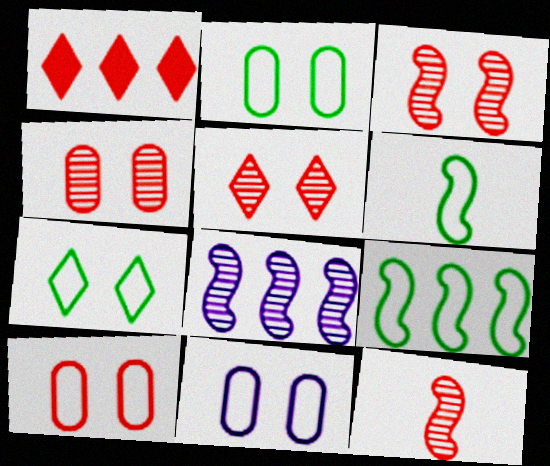[[1, 10, 12], 
[2, 10, 11], 
[3, 4, 5]]